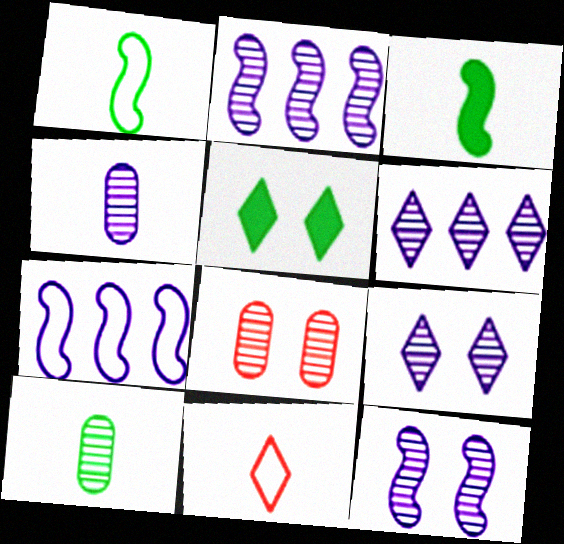[[2, 4, 9], 
[3, 4, 11], 
[4, 6, 12], 
[5, 6, 11]]